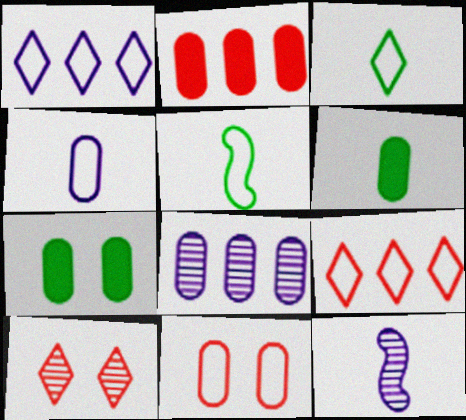[[1, 5, 11], 
[6, 8, 11], 
[7, 9, 12]]